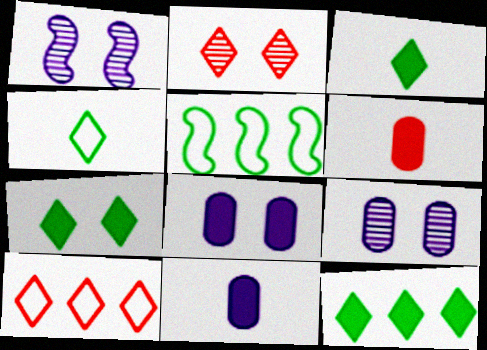[[2, 5, 11], 
[3, 7, 12]]